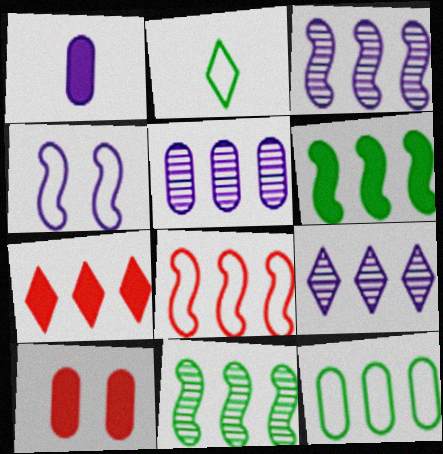[[1, 4, 9], 
[2, 3, 10], 
[3, 5, 9], 
[3, 6, 8], 
[3, 7, 12]]